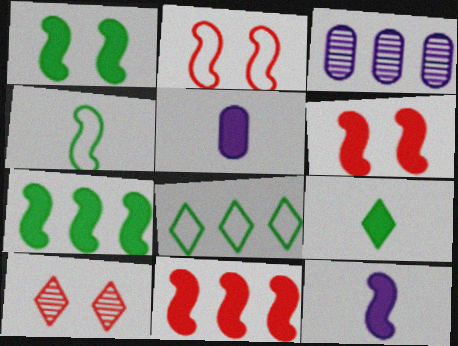[[1, 11, 12], 
[2, 3, 9], 
[3, 8, 11], 
[6, 7, 12]]